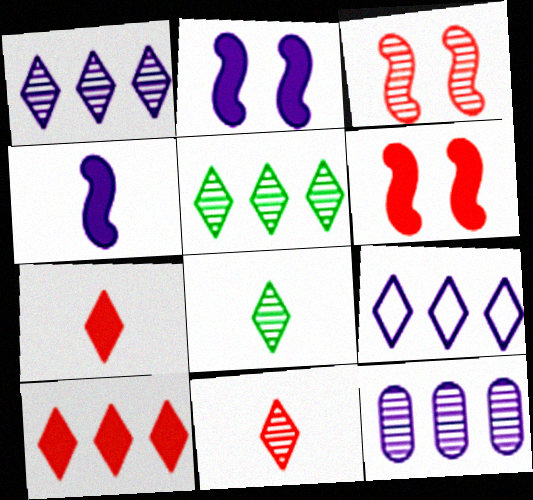[[3, 8, 12], 
[5, 9, 10]]